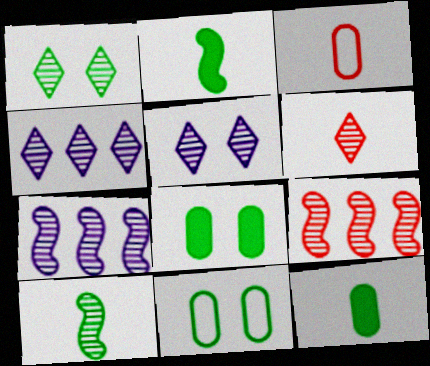[[1, 4, 6]]